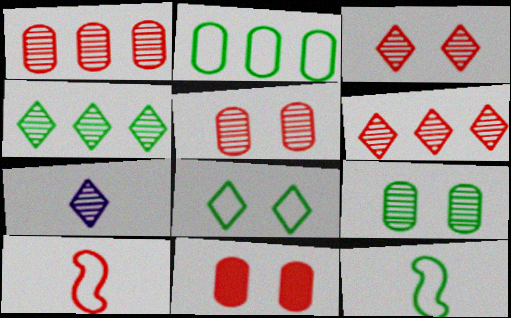[[2, 8, 12], 
[3, 4, 7], 
[6, 10, 11]]